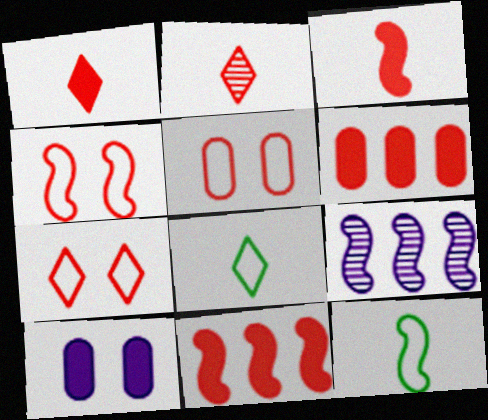[[2, 4, 6], 
[2, 5, 11], 
[4, 5, 7]]